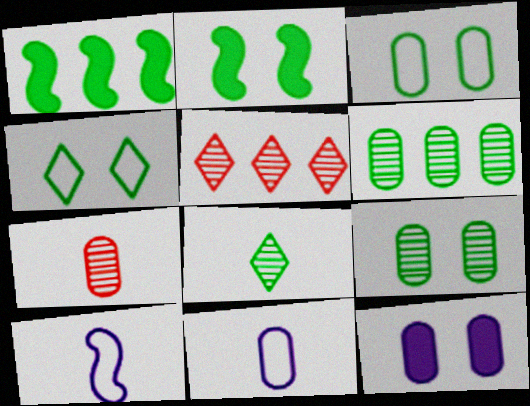[[1, 3, 8], 
[2, 4, 9], 
[2, 5, 11]]